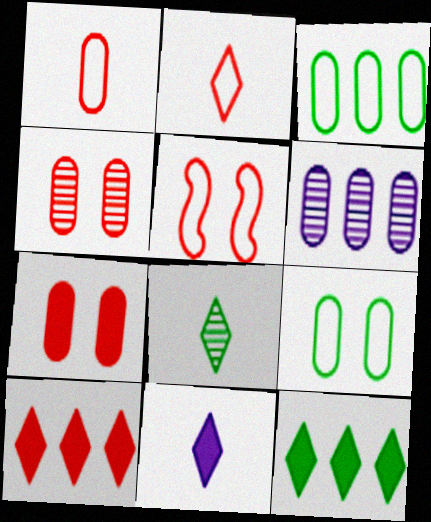[[2, 8, 11]]